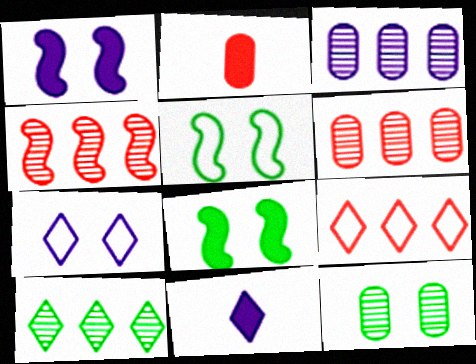[[3, 4, 10], 
[5, 6, 11]]